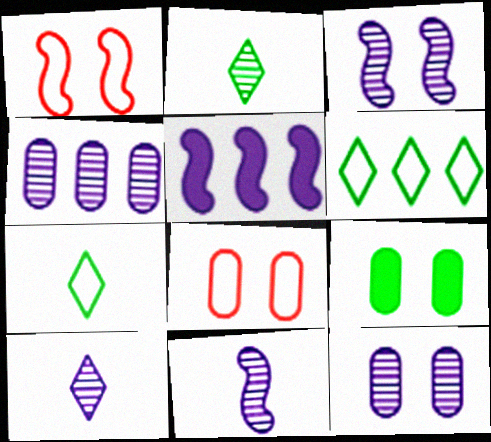[[2, 5, 8], 
[3, 4, 10], 
[8, 9, 12]]